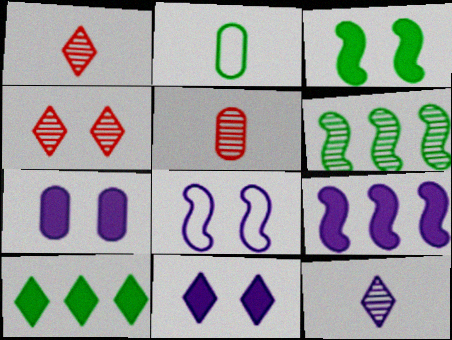[[2, 4, 9], 
[5, 8, 10]]